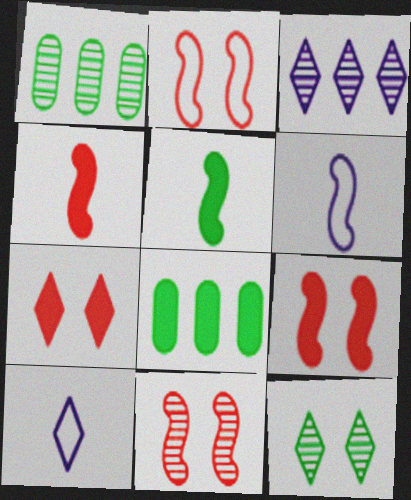[[1, 6, 7], 
[1, 9, 10], 
[2, 9, 11], 
[8, 10, 11]]